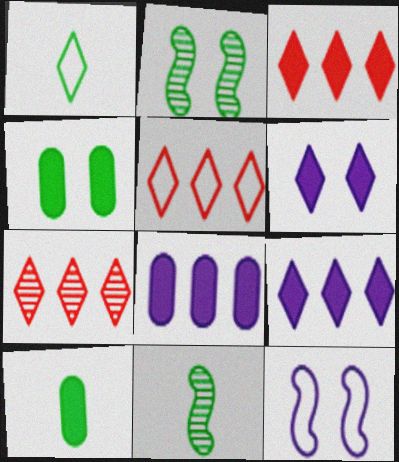[[1, 6, 7], 
[1, 10, 11], 
[3, 5, 7], 
[7, 10, 12]]